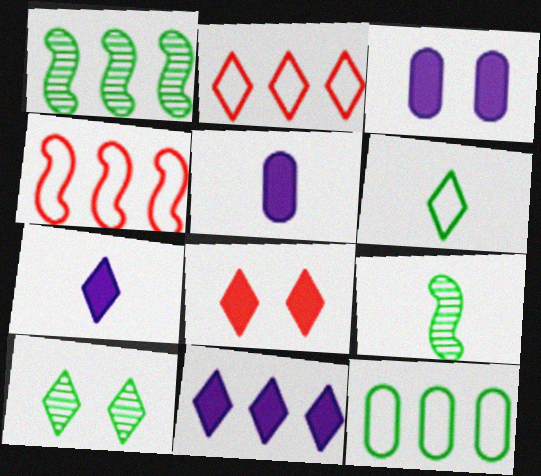[[2, 3, 9], 
[2, 7, 10], 
[4, 5, 10]]